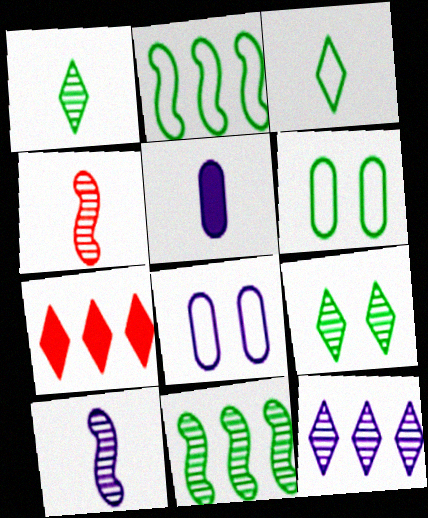[[2, 3, 6], 
[3, 4, 5], 
[6, 7, 10]]